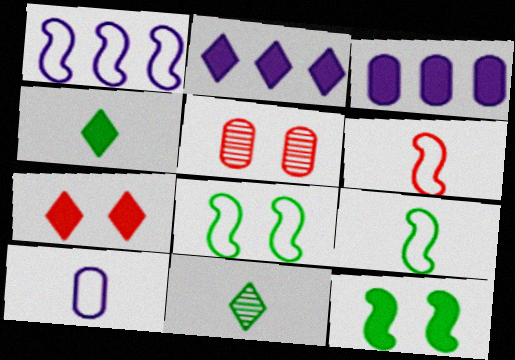[[1, 4, 5], 
[1, 6, 8], 
[2, 4, 7], 
[2, 5, 9]]